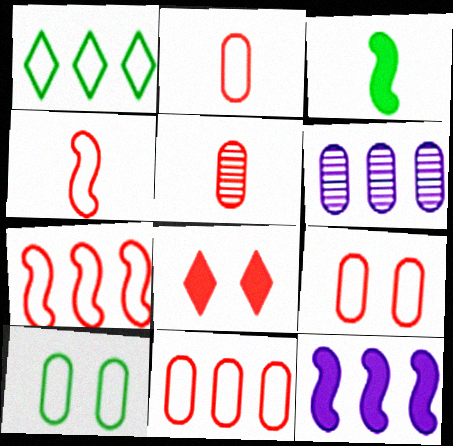[[2, 9, 11], 
[5, 7, 8]]